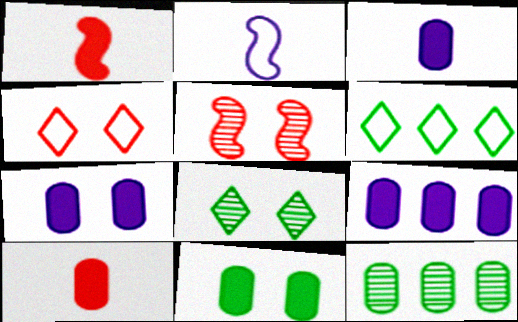[[3, 5, 6], 
[3, 7, 9], 
[9, 10, 11]]